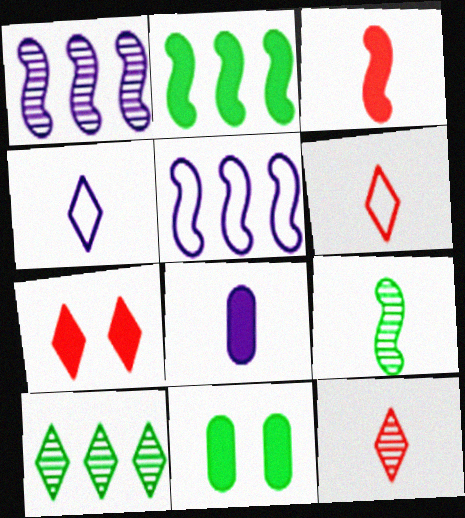[[1, 6, 11], 
[2, 7, 8], 
[4, 7, 10], 
[5, 11, 12], 
[6, 8, 9]]